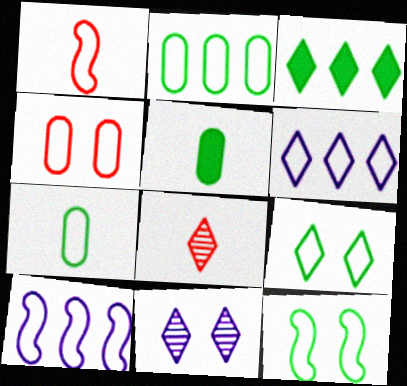[[1, 10, 12]]